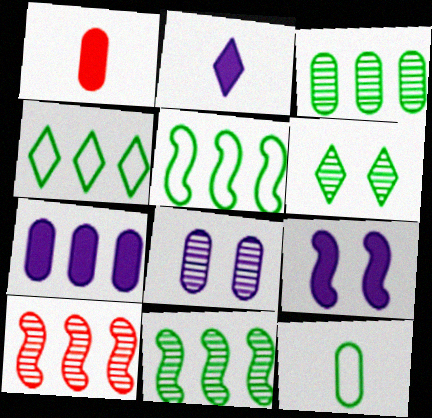[[2, 7, 9], 
[4, 7, 10]]